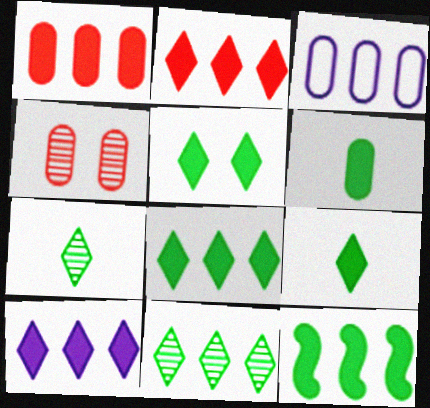[[1, 10, 12], 
[2, 8, 10], 
[3, 4, 6], 
[5, 6, 12], 
[5, 8, 9]]